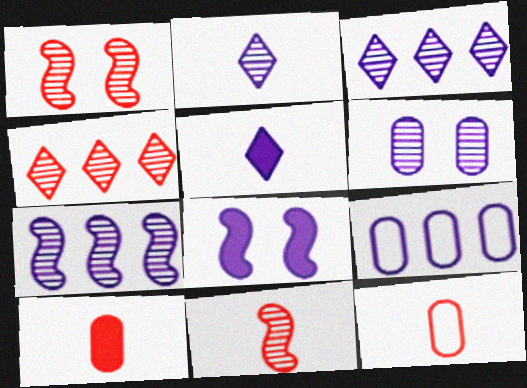[[2, 6, 7], 
[2, 8, 9]]